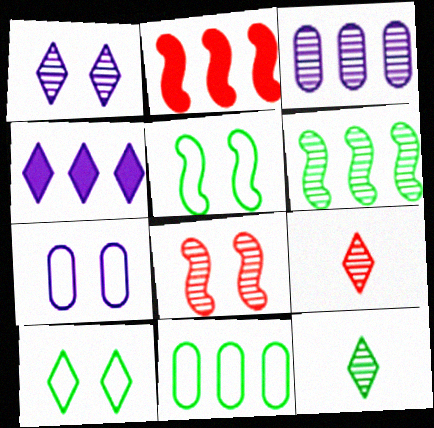[[2, 7, 12], 
[3, 8, 12], 
[4, 9, 10]]